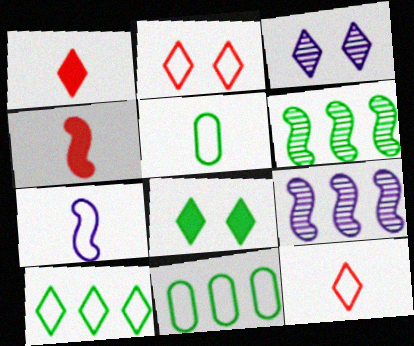[[1, 3, 10], 
[2, 3, 8], 
[2, 7, 11], 
[3, 4, 11], 
[5, 6, 8], 
[5, 7, 12]]